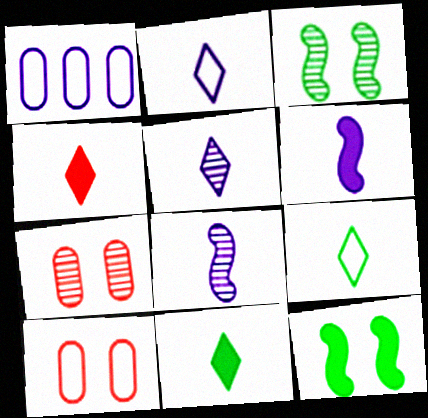[[1, 3, 4], 
[4, 5, 9]]